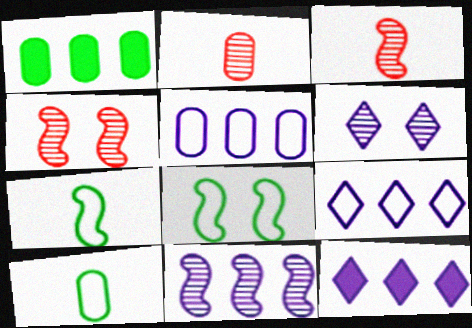[[2, 8, 12], 
[4, 10, 12], 
[5, 11, 12]]